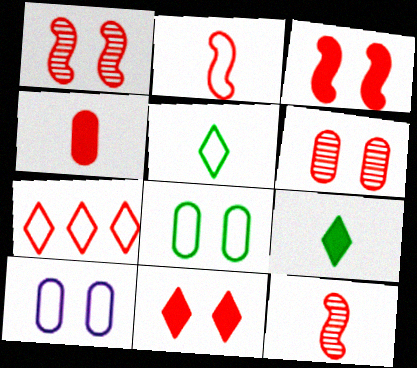[[1, 4, 7]]